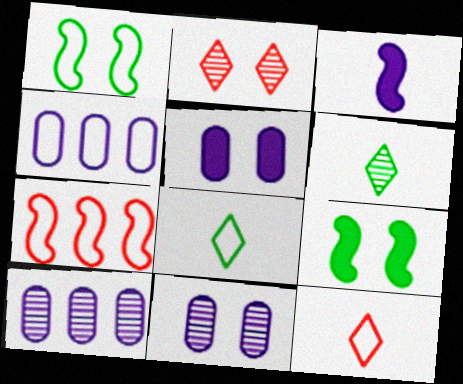[[1, 2, 5], 
[1, 4, 12], 
[5, 6, 7], 
[9, 10, 12]]